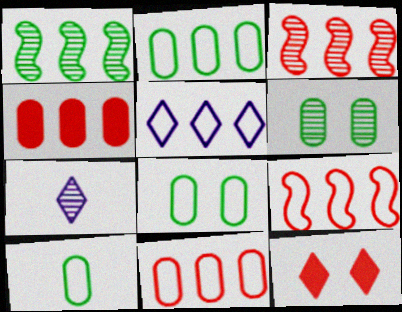[[1, 4, 5], 
[2, 5, 9], 
[2, 8, 10], 
[3, 6, 7]]